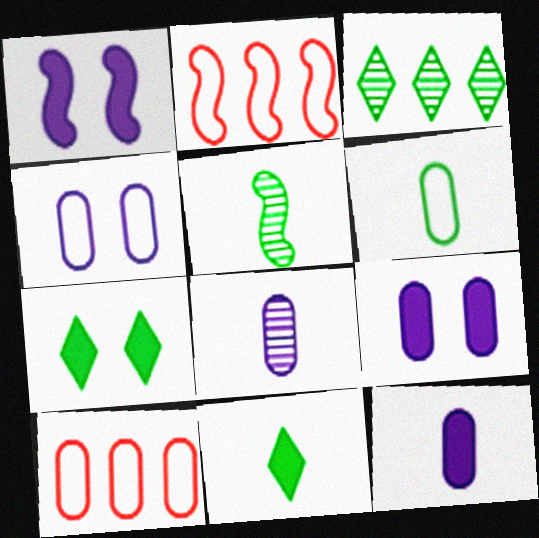[[1, 2, 5], 
[2, 7, 8], 
[4, 6, 10], 
[5, 6, 11]]